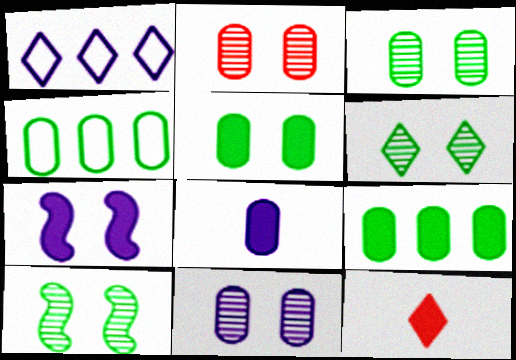[[1, 6, 12], 
[2, 3, 11], 
[2, 4, 8], 
[3, 6, 10], 
[7, 9, 12]]